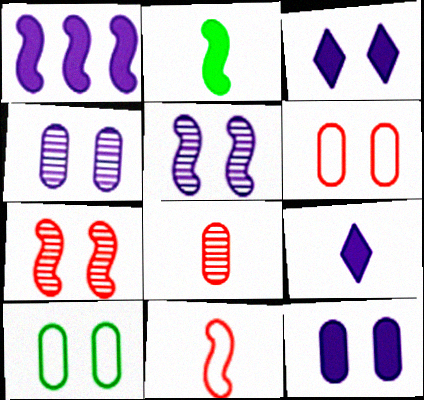[[1, 9, 12], 
[3, 7, 10]]